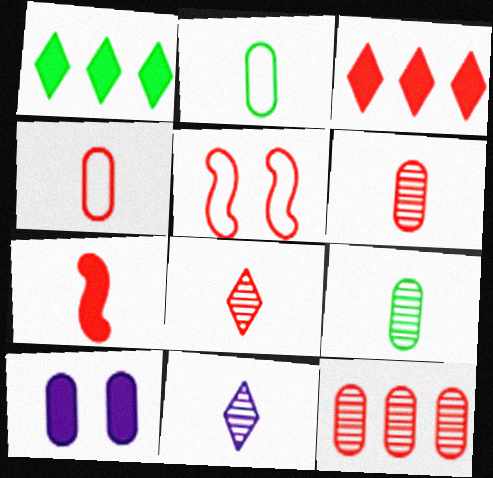[[1, 7, 10], 
[2, 7, 11], 
[2, 10, 12], 
[3, 5, 6], 
[4, 7, 8]]